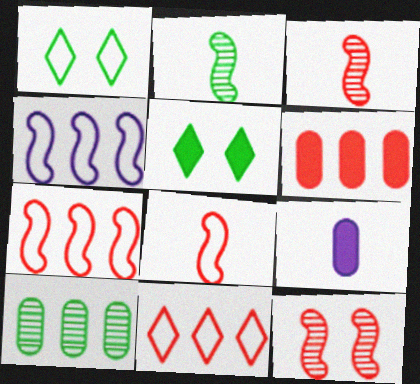[]